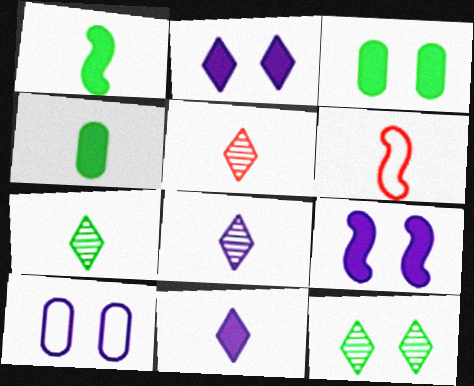[[4, 6, 8], 
[5, 7, 8]]